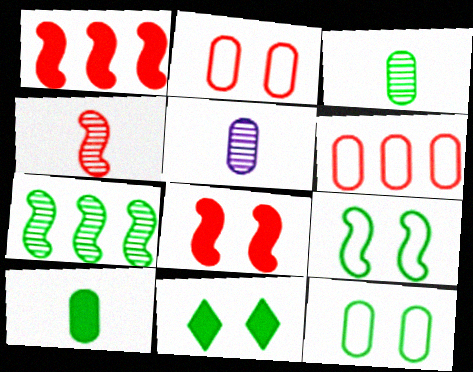[]